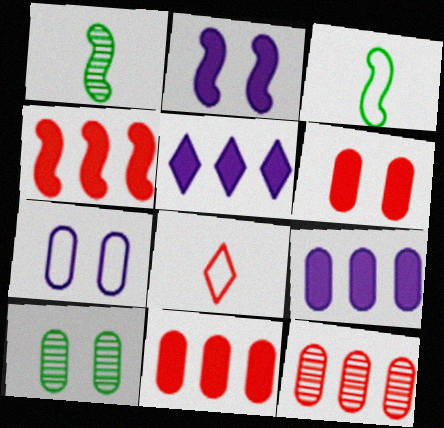[[6, 7, 10]]